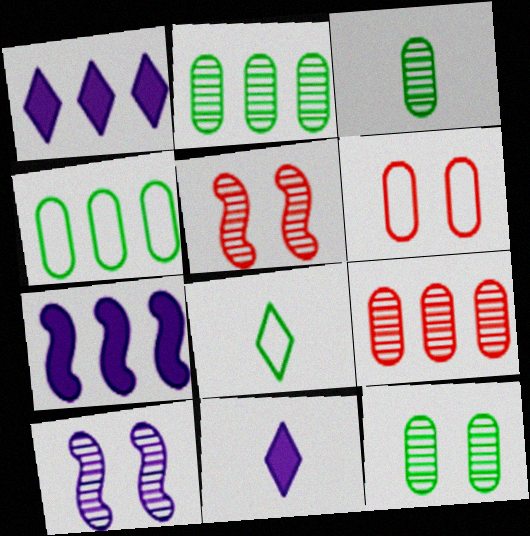[[2, 3, 12], 
[4, 5, 11]]